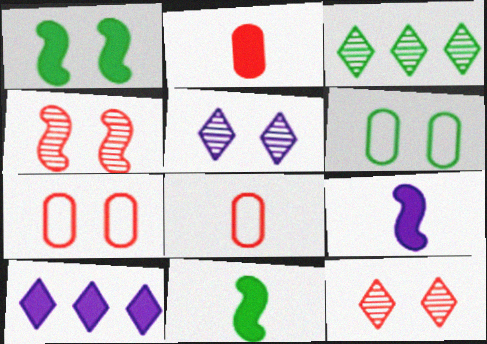[[1, 2, 10], 
[1, 5, 7], 
[3, 6, 11], 
[3, 7, 9]]